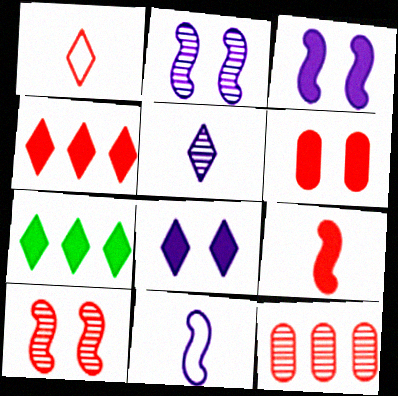[[4, 6, 9]]